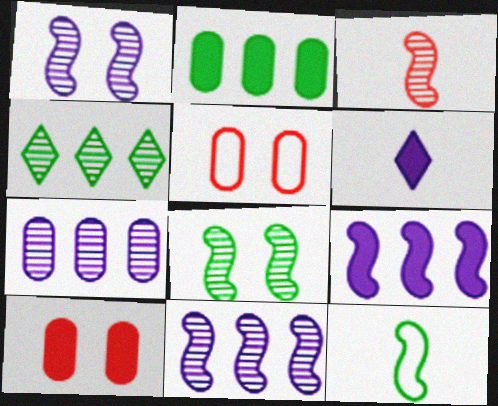[[3, 8, 11]]